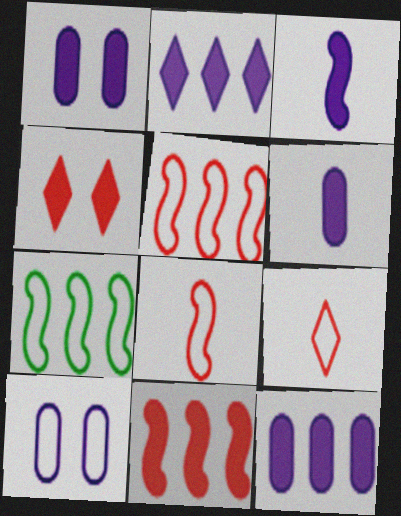[[1, 2, 3], 
[1, 6, 12], 
[7, 9, 10]]